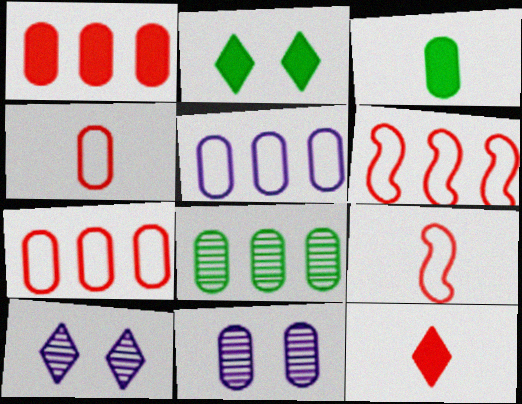[[1, 5, 8], 
[3, 6, 10], 
[3, 7, 11]]